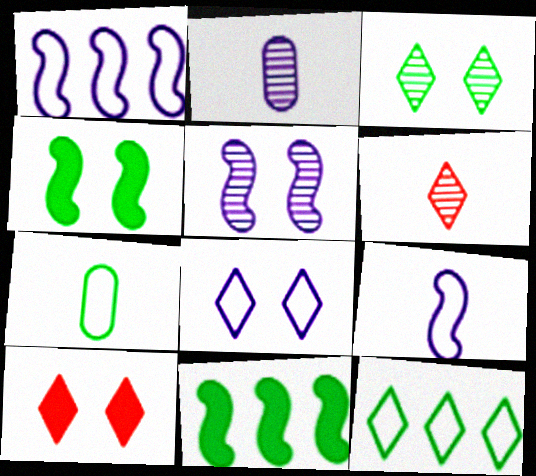[[3, 7, 11], 
[3, 8, 10]]